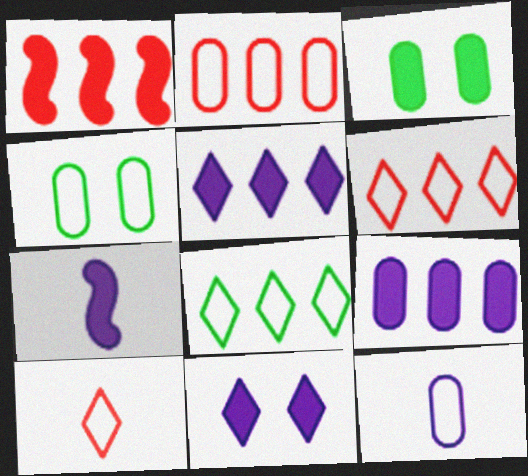[[2, 4, 12], 
[7, 9, 11]]